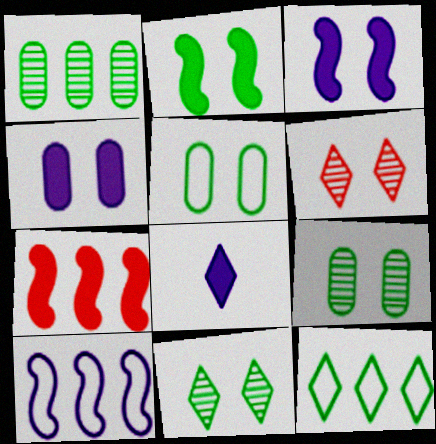[[2, 5, 11], 
[3, 5, 6], 
[6, 8, 12]]